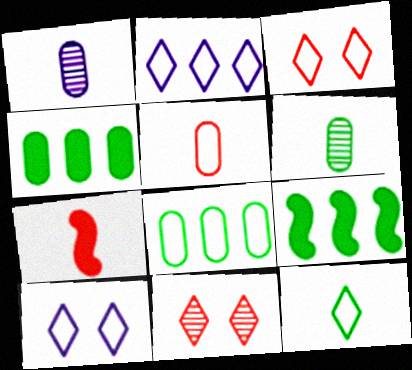[[1, 3, 9], 
[1, 7, 12], 
[2, 3, 12]]